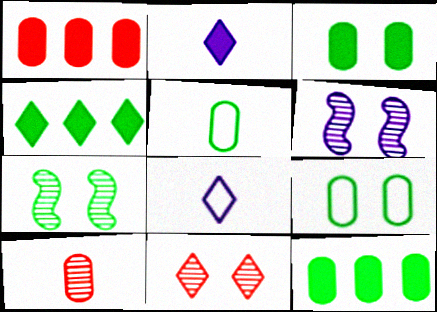[[1, 7, 8], 
[4, 5, 7], 
[4, 8, 11]]